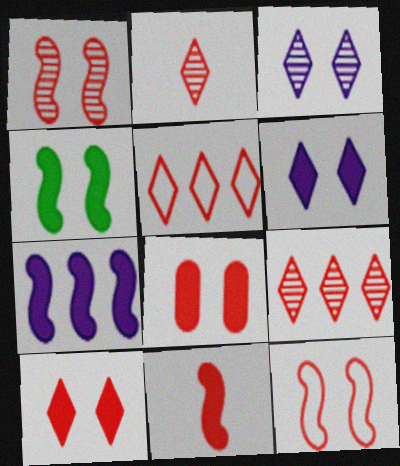[[2, 5, 10], 
[4, 6, 8], 
[4, 7, 11]]